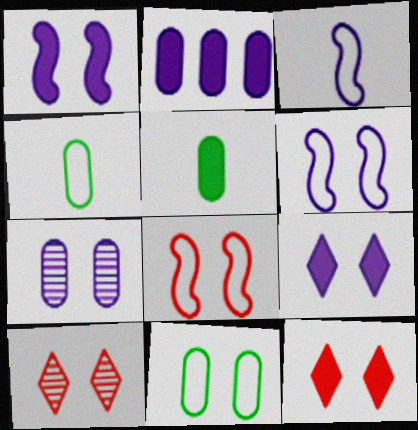[[1, 10, 11], 
[6, 7, 9]]